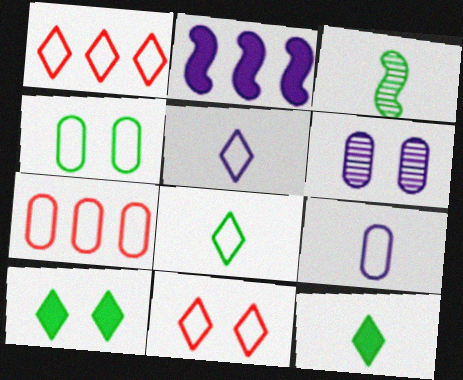[[2, 5, 6], 
[4, 7, 9]]